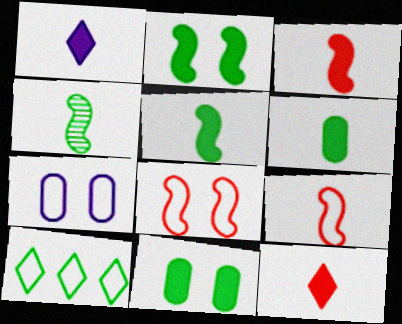[[1, 3, 6], 
[4, 10, 11], 
[7, 9, 10]]